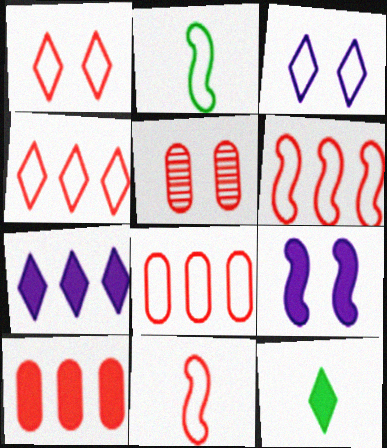[[1, 8, 11], 
[2, 3, 8], 
[2, 5, 7], 
[4, 6, 8], 
[9, 10, 12]]